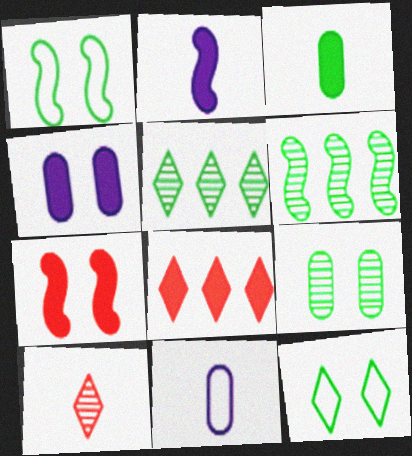[[1, 3, 5], 
[3, 6, 12], 
[5, 7, 11]]